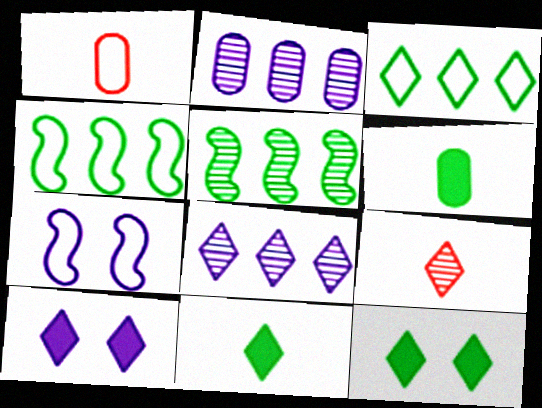[[1, 3, 7], 
[1, 5, 10], 
[3, 9, 10]]